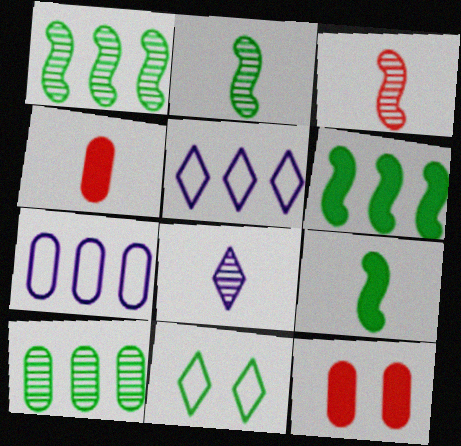[[2, 5, 12], 
[9, 10, 11]]